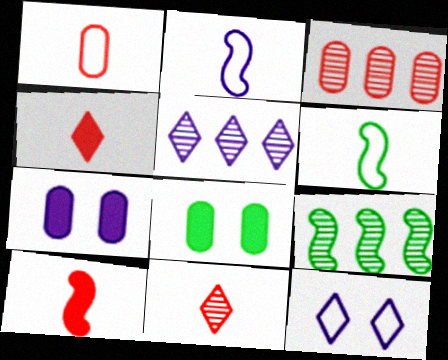[[1, 10, 11], 
[2, 5, 7], 
[3, 5, 9]]